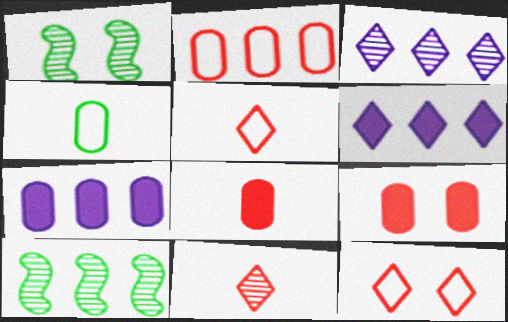[[1, 5, 7], 
[2, 6, 10]]